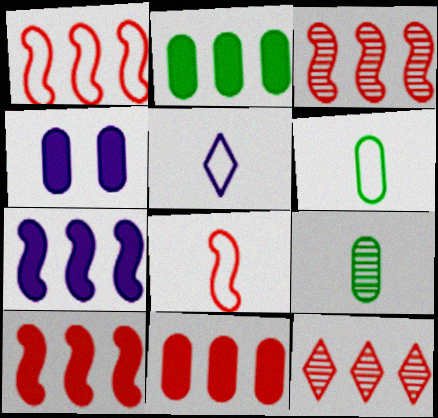[[1, 3, 10], 
[1, 11, 12], 
[5, 6, 8]]